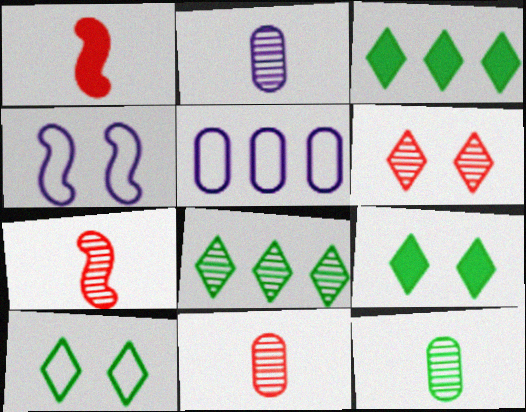[[2, 11, 12], 
[3, 4, 11], 
[5, 7, 9]]